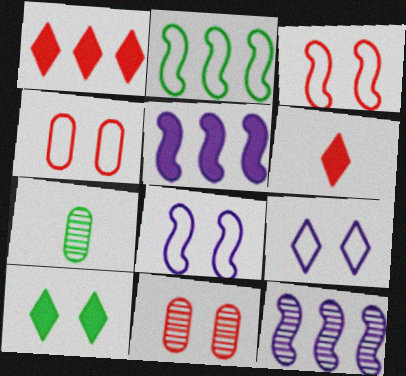[[1, 7, 8], 
[2, 7, 10], 
[8, 10, 11]]